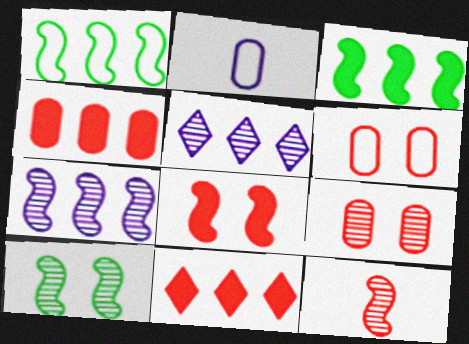[[1, 4, 5], 
[2, 10, 11], 
[6, 11, 12], 
[7, 10, 12]]